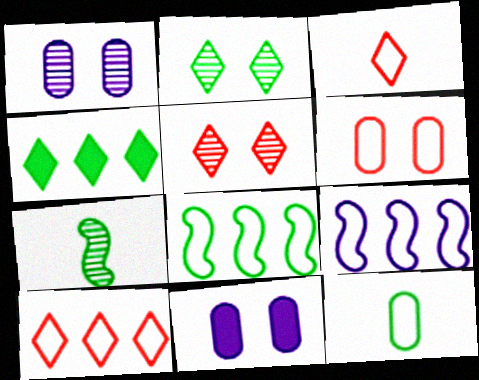[[7, 10, 11]]